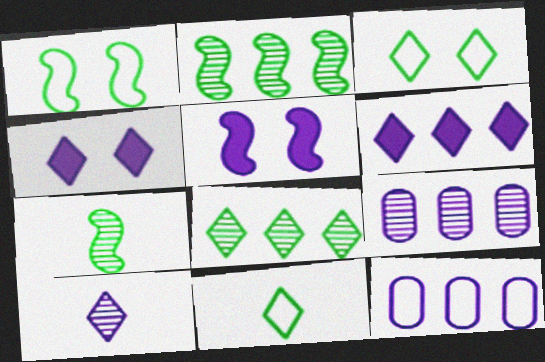[[5, 10, 12]]